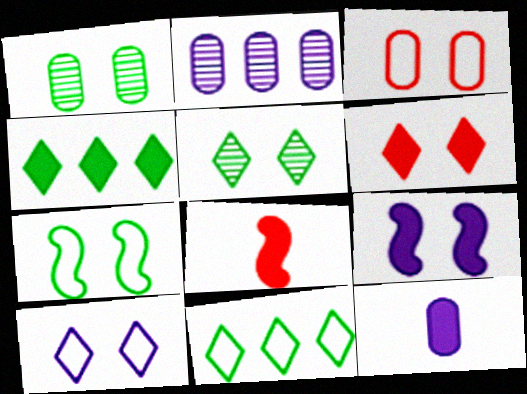[[3, 5, 9], 
[3, 7, 10], 
[5, 6, 10]]